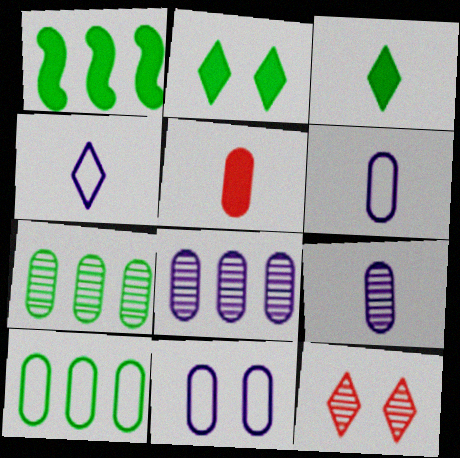[[1, 6, 12], 
[5, 7, 11]]